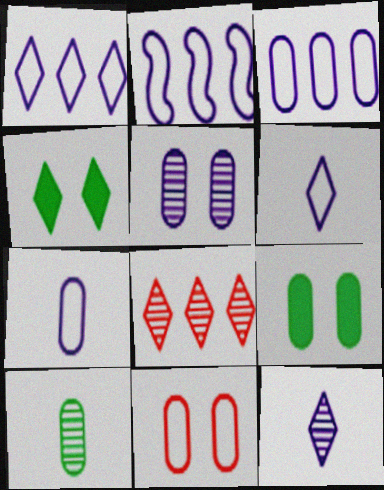[[1, 2, 3], 
[4, 6, 8], 
[5, 9, 11]]